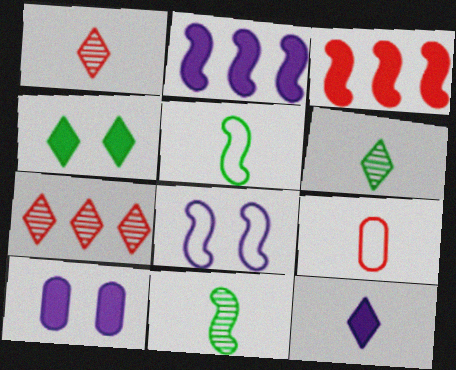[[2, 10, 12], 
[3, 8, 11], 
[5, 7, 10], 
[9, 11, 12]]